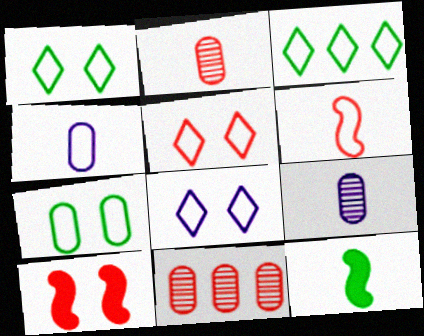[[1, 5, 8], 
[3, 9, 10], 
[8, 11, 12]]